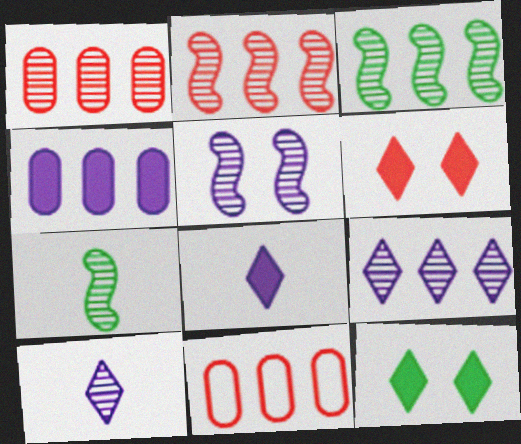[[1, 3, 9], 
[2, 5, 7]]